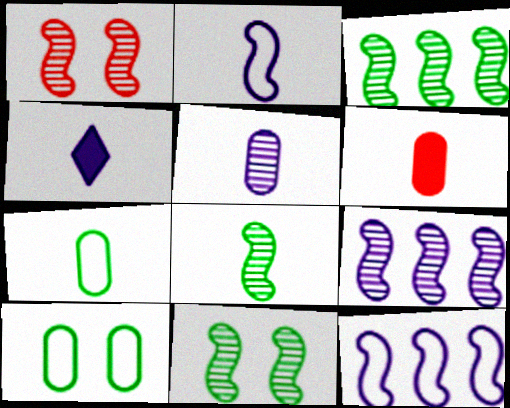[[1, 8, 9], 
[2, 4, 5], 
[3, 8, 11], 
[5, 6, 7]]